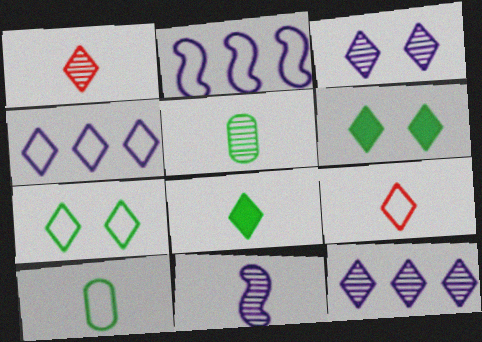[[1, 4, 6], 
[1, 5, 11], 
[4, 7, 9], 
[6, 9, 12]]